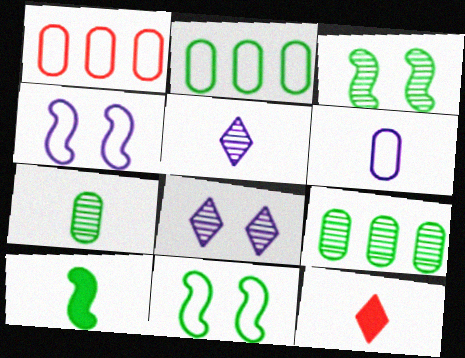[[1, 8, 10], 
[4, 9, 12]]